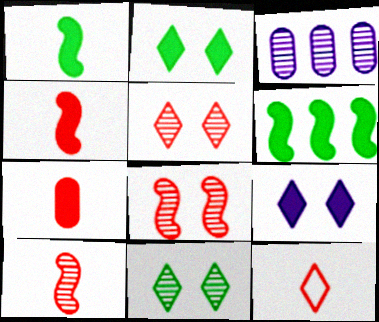[[3, 10, 11], 
[6, 7, 9], 
[7, 10, 12]]